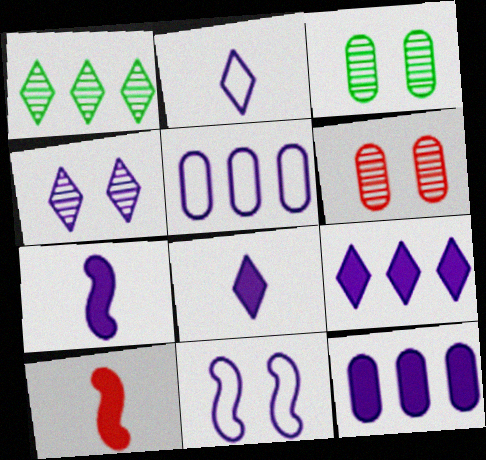[[2, 4, 9], 
[2, 5, 11], 
[4, 5, 7]]